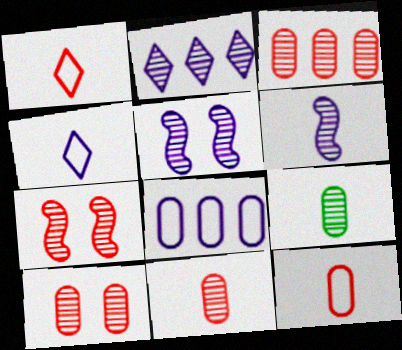[[2, 7, 9], 
[3, 10, 11]]